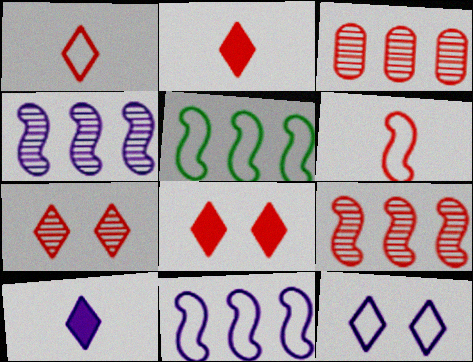[[3, 6, 8]]